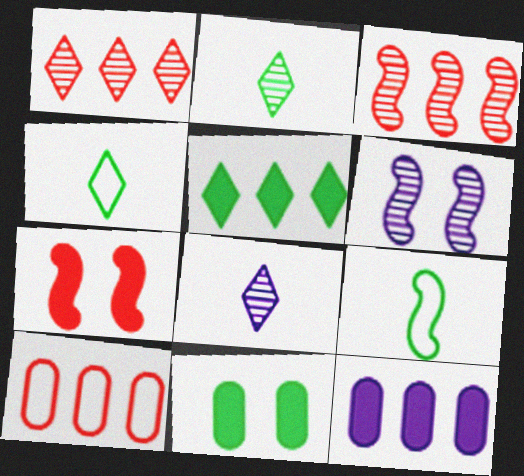[]